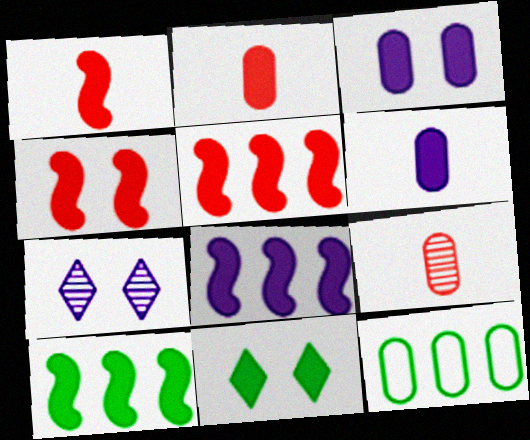[[1, 4, 5], 
[1, 7, 12], 
[2, 8, 11], 
[3, 4, 11], 
[3, 9, 12], 
[5, 6, 11], 
[5, 8, 10]]